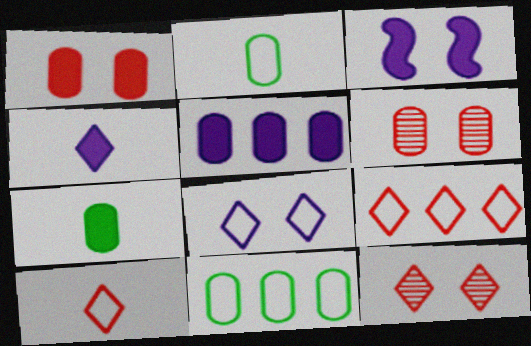[[1, 5, 7], 
[2, 5, 6], 
[3, 4, 5]]